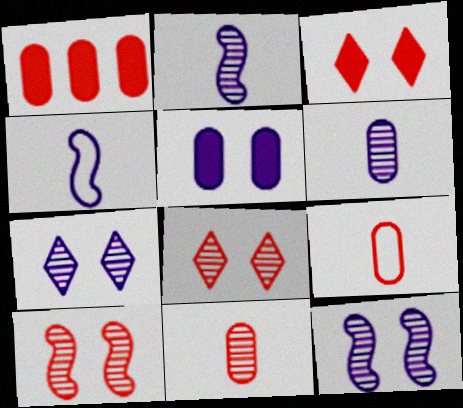[]